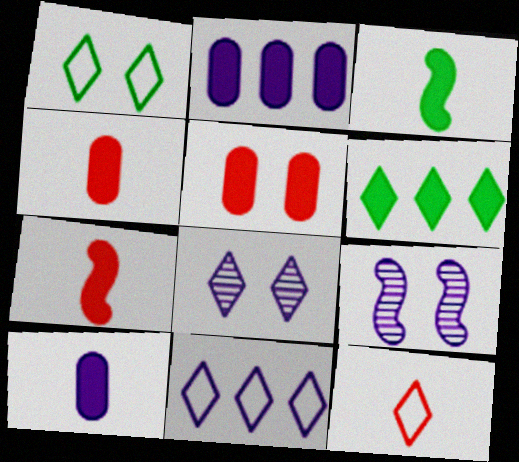[[1, 5, 9], 
[1, 11, 12], 
[6, 8, 12], 
[9, 10, 11]]